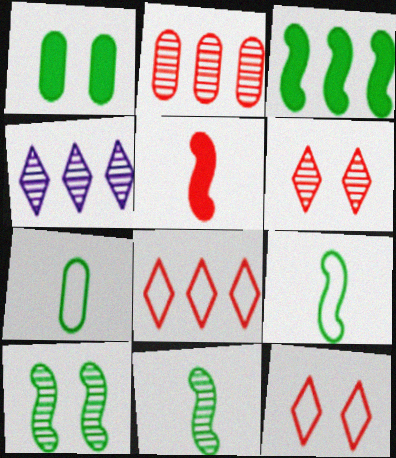[[2, 5, 12], 
[3, 9, 10]]